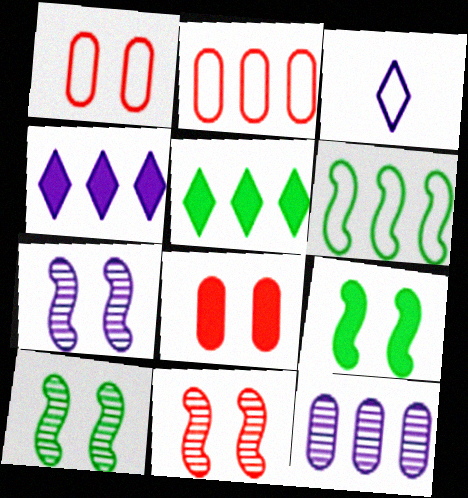[[1, 3, 6], 
[7, 10, 11]]